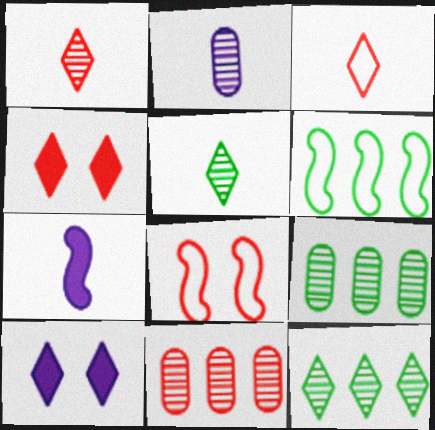[[2, 4, 6], 
[3, 10, 12]]